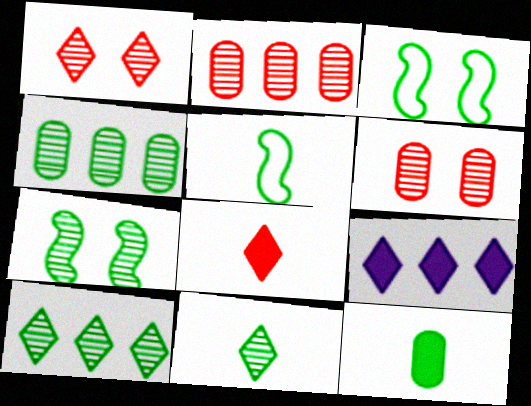[[3, 10, 12], 
[4, 7, 11], 
[5, 6, 9], 
[5, 11, 12]]